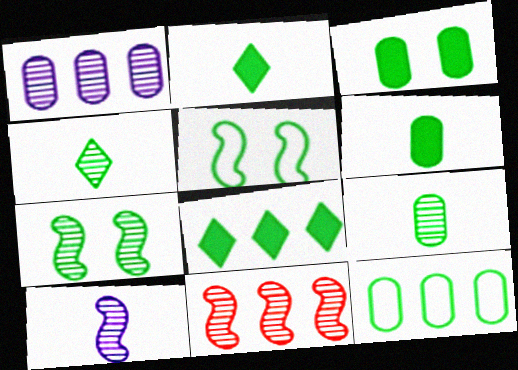[[2, 7, 12], 
[3, 9, 12], 
[5, 8, 9], 
[7, 10, 11]]